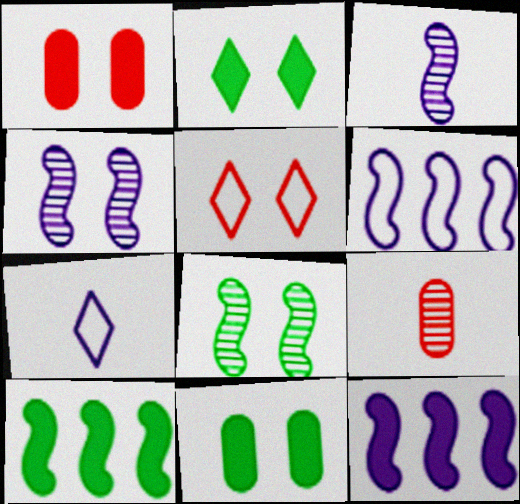[[2, 6, 9], 
[4, 5, 11]]